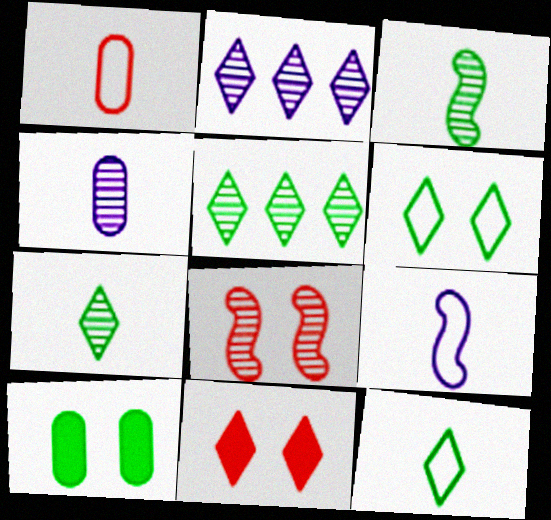[[1, 9, 12], 
[2, 11, 12], 
[4, 5, 8]]